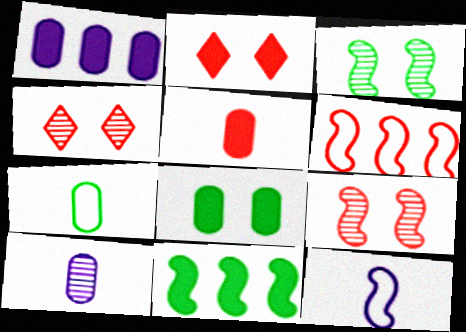[[1, 5, 8], 
[4, 5, 6], 
[5, 7, 10], 
[9, 11, 12]]